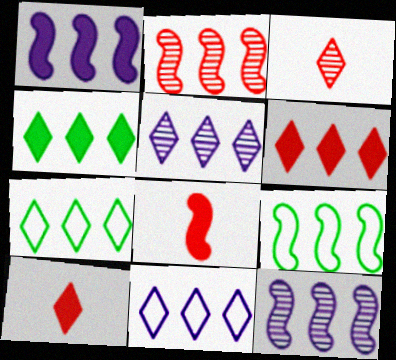[[1, 2, 9], 
[5, 6, 7]]